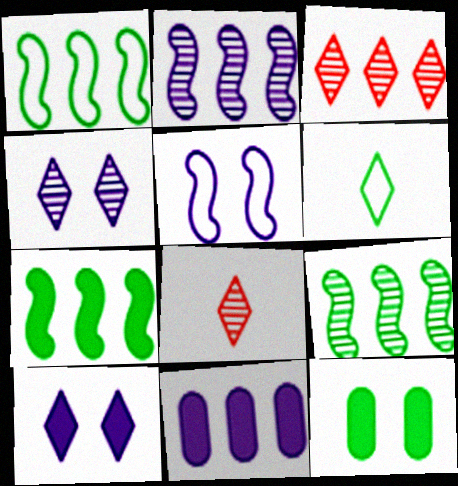[[1, 3, 11], 
[1, 7, 9], 
[3, 6, 10], 
[6, 9, 12]]